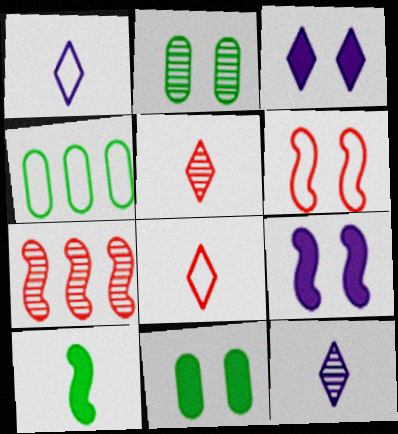[[1, 4, 6], 
[1, 7, 11], 
[2, 3, 6], 
[2, 7, 12], 
[4, 5, 9]]